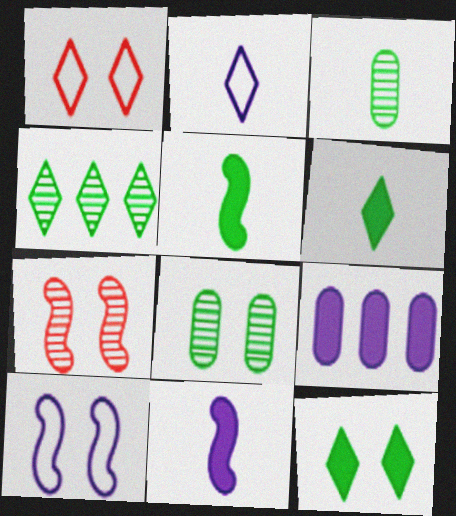[]